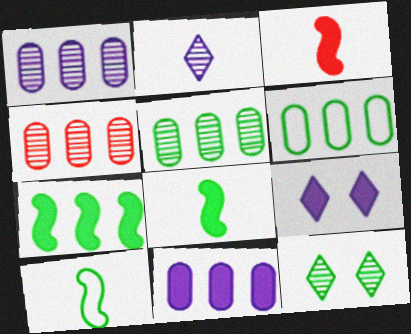[[1, 4, 5], 
[4, 6, 11], 
[4, 9, 10], 
[6, 8, 12]]